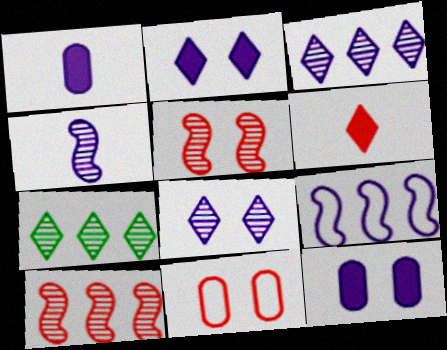[[1, 8, 9], 
[6, 10, 11]]